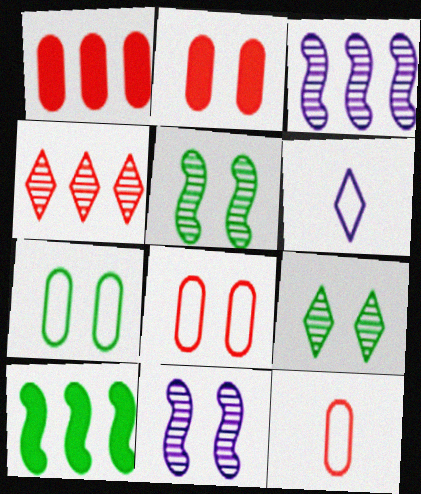[[1, 5, 6]]